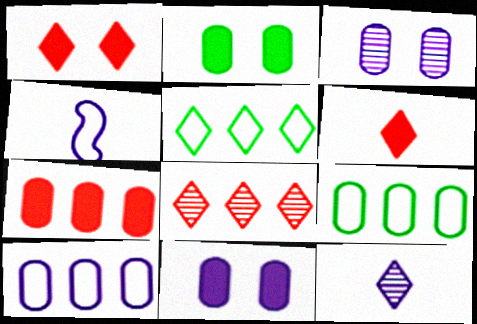[[1, 5, 12], 
[2, 4, 8]]